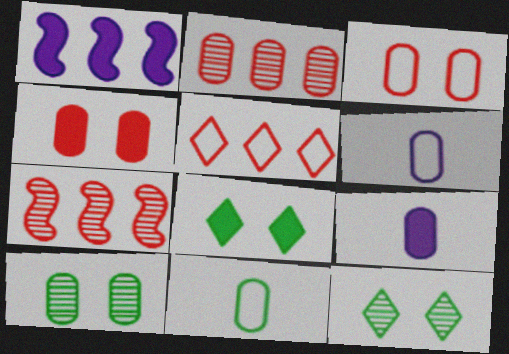[[6, 7, 8]]